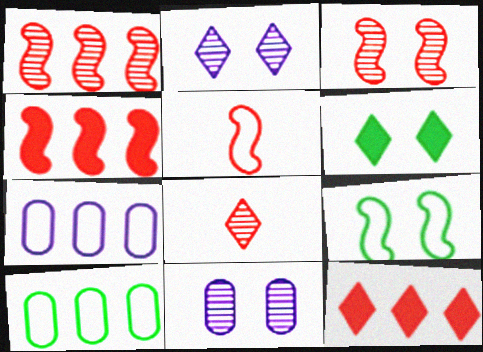[[3, 4, 5]]